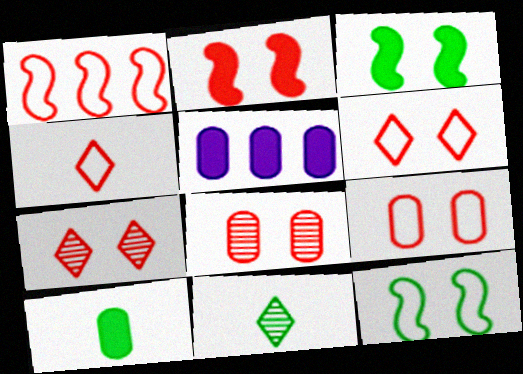[[1, 4, 9], 
[2, 6, 8], 
[2, 7, 9]]